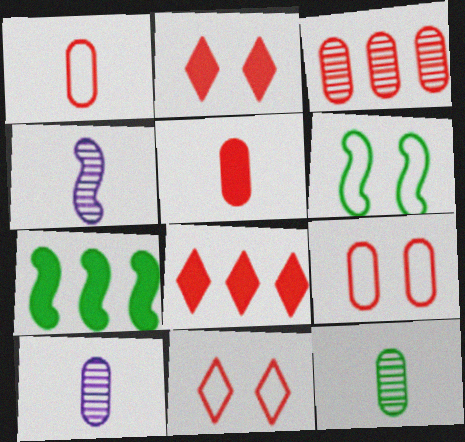[[3, 5, 9], 
[6, 8, 10], 
[7, 10, 11]]